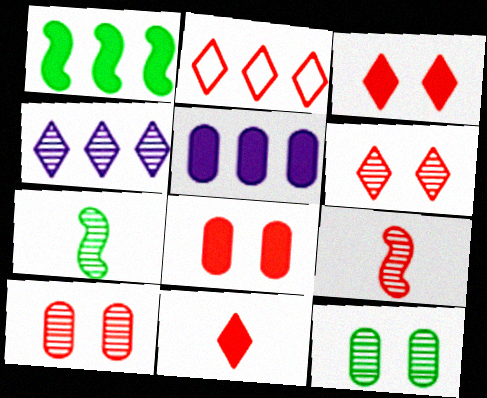[[2, 6, 11], 
[2, 8, 9], 
[4, 7, 10], 
[4, 9, 12]]